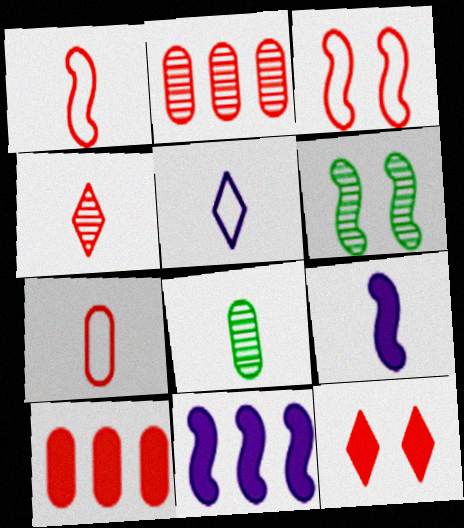[[1, 2, 12], 
[1, 6, 11], 
[3, 4, 10], 
[5, 6, 10]]